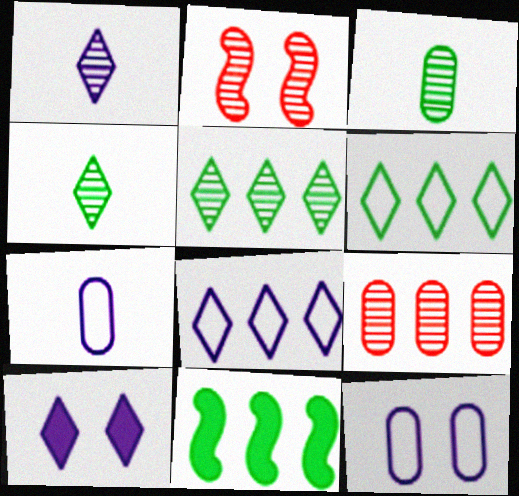[[1, 8, 10], 
[8, 9, 11]]